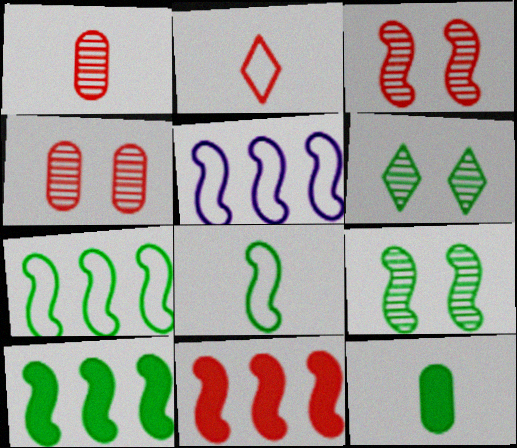[[2, 4, 11], 
[6, 7, 12], 
[8, 9, 10]]